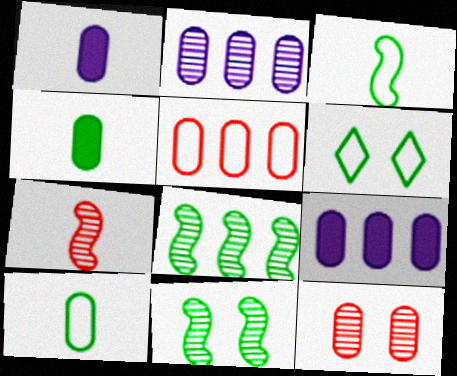[[4, 6, 8], 
[6, 7, 9], 
[9, 10, 12]]